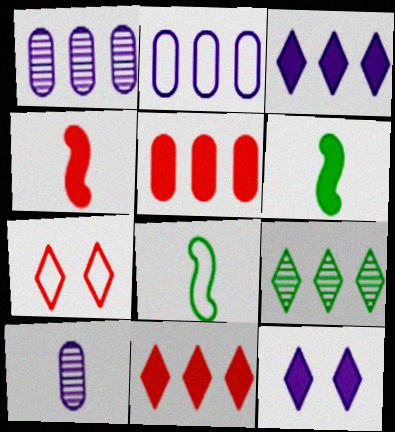[[1, 6, 7], 
[2, 7, 8], 
[5, 6, 12]]